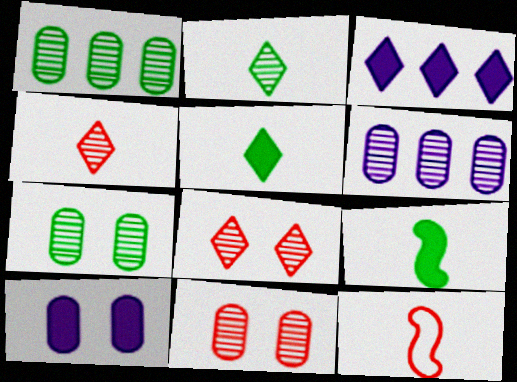[[3, 7, 12]]